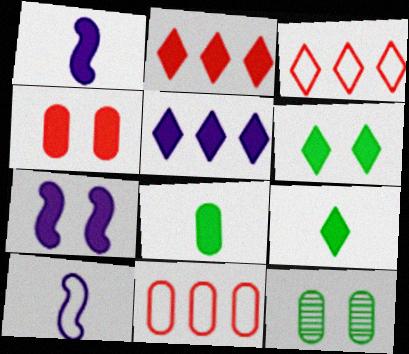[[1, 3, 12], 
[2, 7, 8], 
[2, 10, 12], 
[4, 6, 7]]